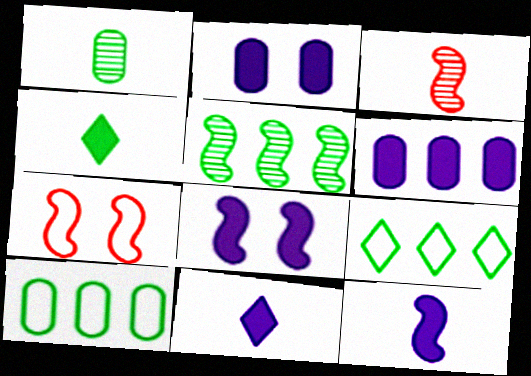[[2, 3, 9], 
[5, 7, 12], 
[6, 8, 11]]